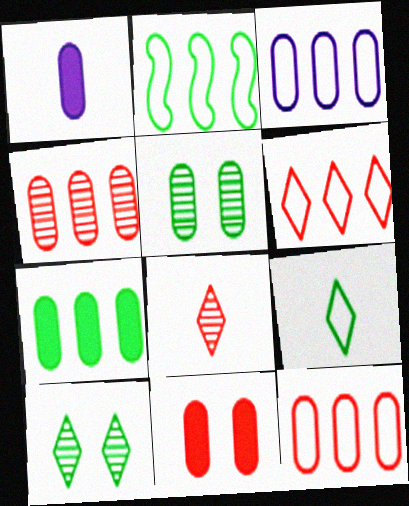[[1, 5, 12], 
[1, 7, 11], 
[2, 3, 6], 
[3, 4, 7]]